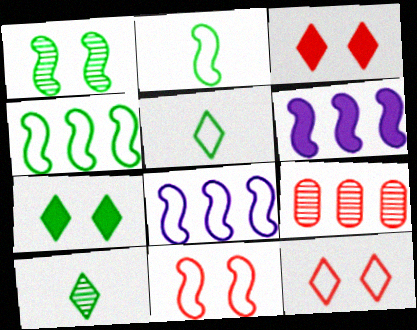[[2, 8, 11]]